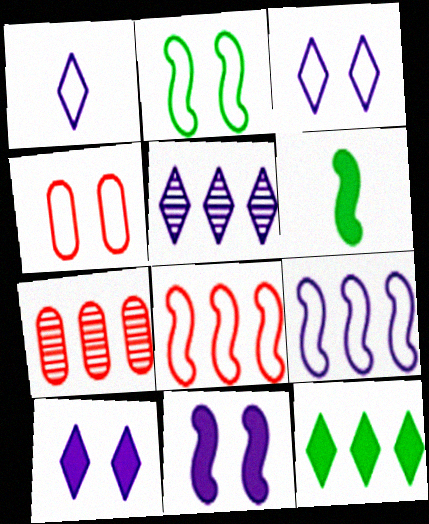[[1, 5, 10], 
[2, 3, 4], 
[3, 6, 7], 
[4, 5, 6], 
[7, 9, 12]]